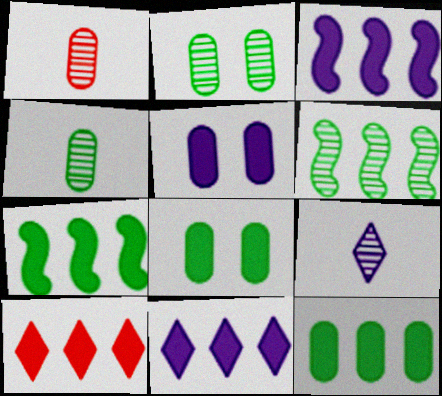[[3, 10, 12]]